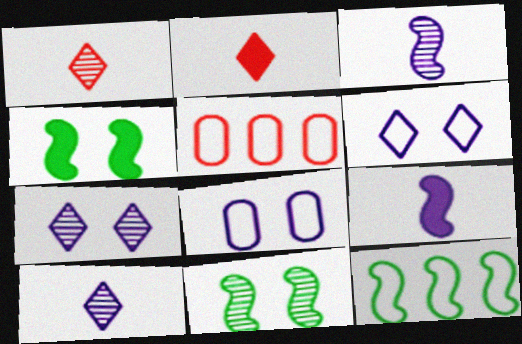[[4, 5, 10]]